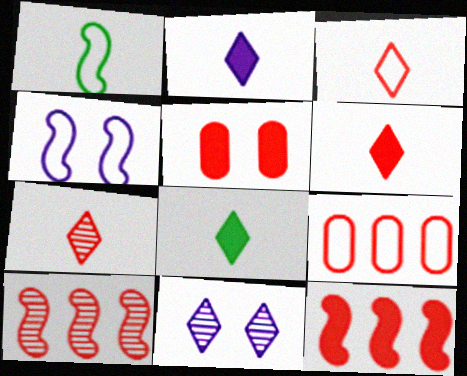[[2, 6, 8], 
[3, 5, 10], 
[3, 6, 7], 
[5, 6, 12]]